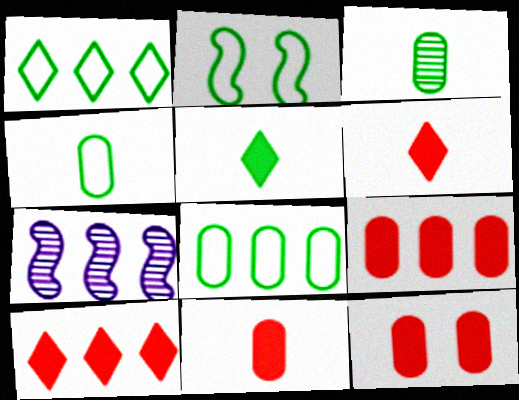[[1, 2, 4], 
[1, 7, 9], 
[7, 8, 10], 
[9, 11, 12]]